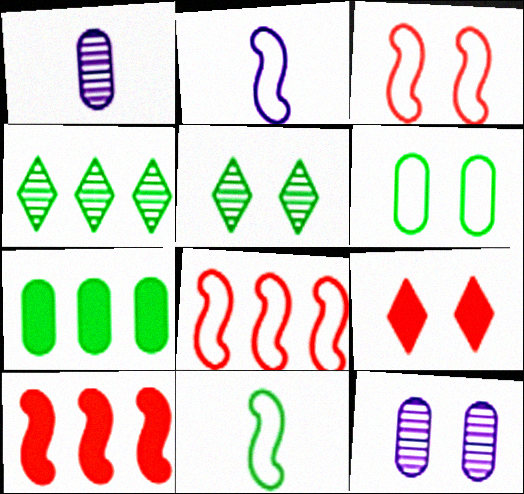[[5, 7, 11]]